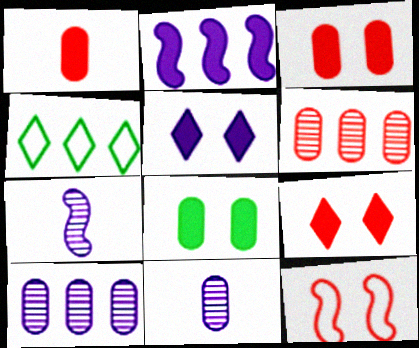[[2, 4, 6], 
[3, 4, 7]]